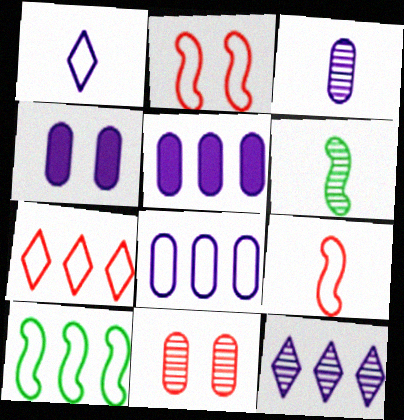[[3, 4, 8], 
[4, 6, 7], 
[6, 11, 12], 
[7, 8, 10]]